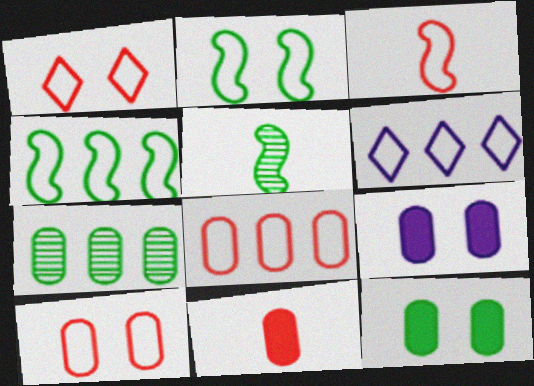[[1, 3, 8], 
[4, 6, 8]]